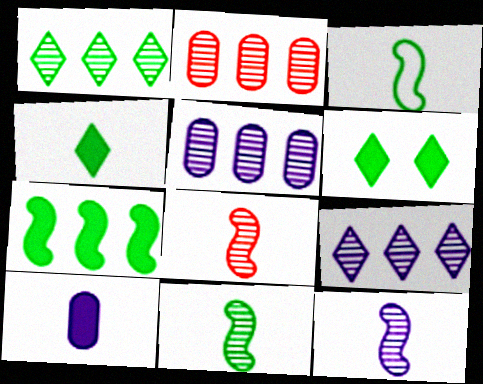[[8, 11, 12]]